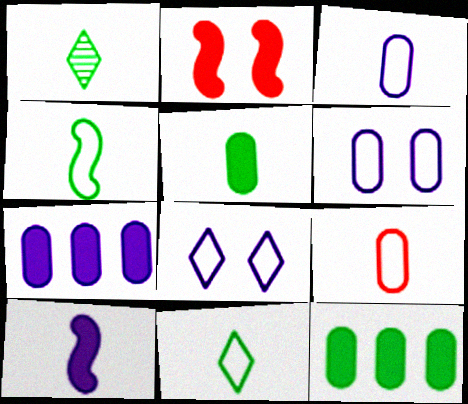[[1, 4, 5], 
[1, 9, 10]]